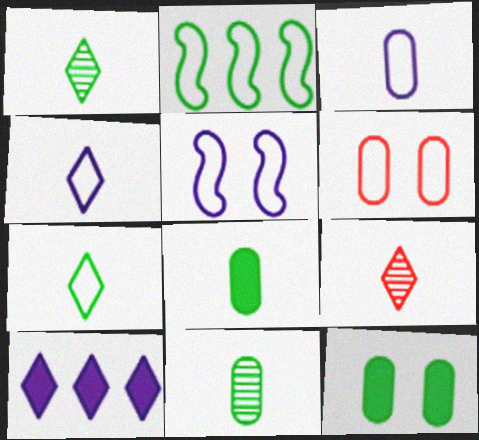[[1, 2, 12], 
[2, 4, 6]]